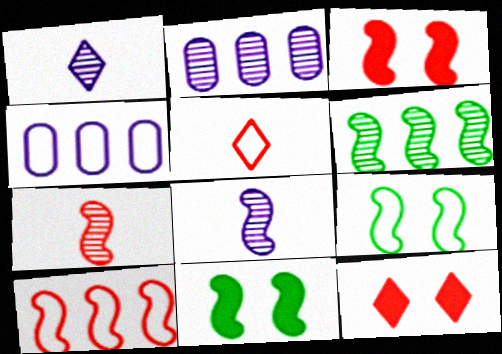[[2, 5, 11], 
[3, 7, 10], 
[4, 5, 9], 
[8, 10, 11]]